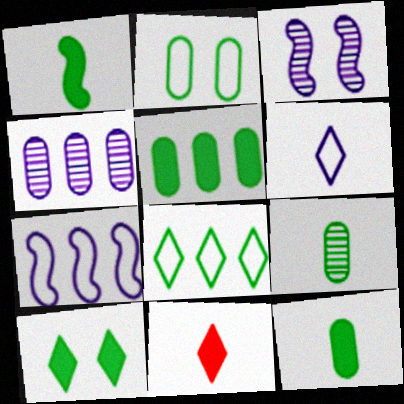[[1, 5, 10], 
[2, 5, 9]]